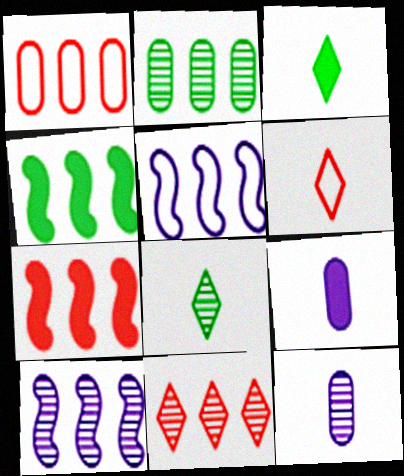[[1, 7, 11], 
[2, 10, 11]]